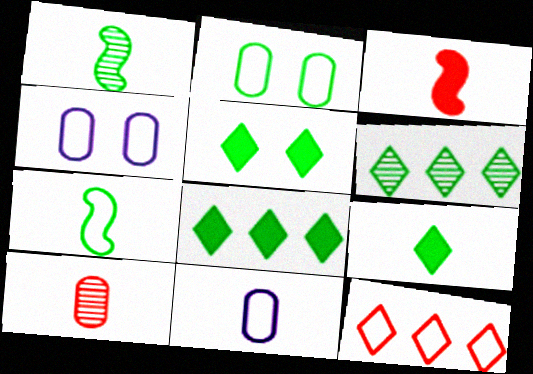[[1, 2, 8], 
[3, 4, 6], 
[4, 7, 12], 
[5, 8, 9]]